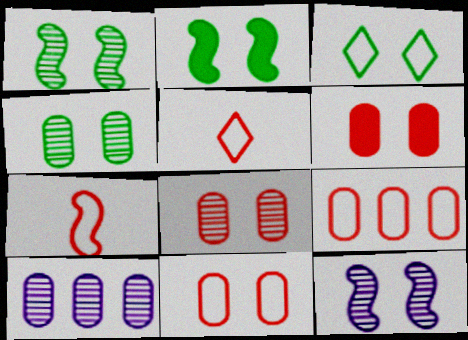[[2, 3, 4], 
[2, 5, 10], 
[3, 6, 12], 
[6, 8, 11]]